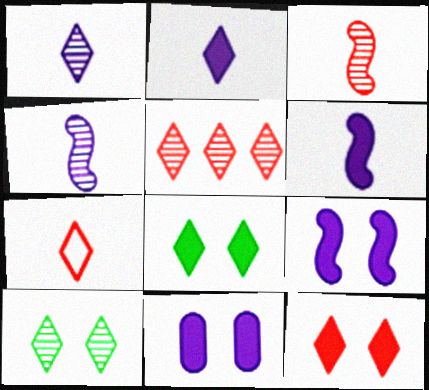[[1, 5, 10], 
[5, 7, 12]]